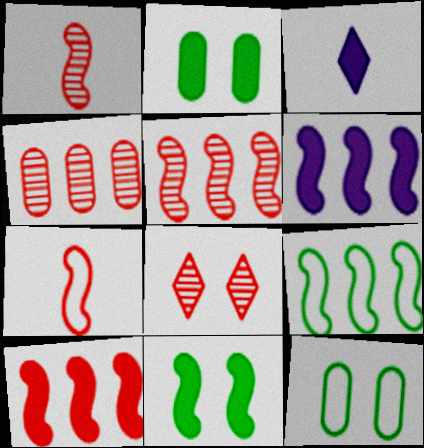[[1, 4, 8], 
[2, 3, 10], 
[3, 5, 12], 
[5, 6, 9]]